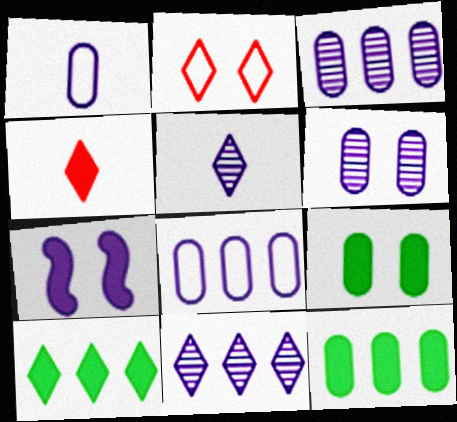[[1, 7, 11], 
[2, 5, 10], 
[4, 7, 12], 
[5, 7, 8]]